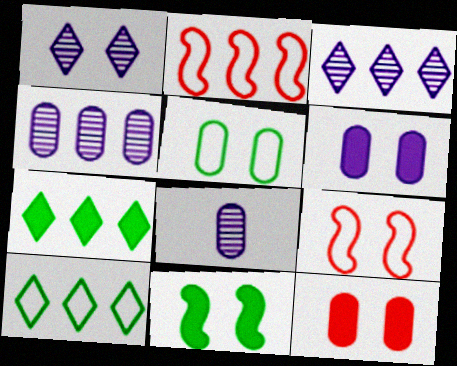[[2, 4, 7], 
[7, 8, 9]]